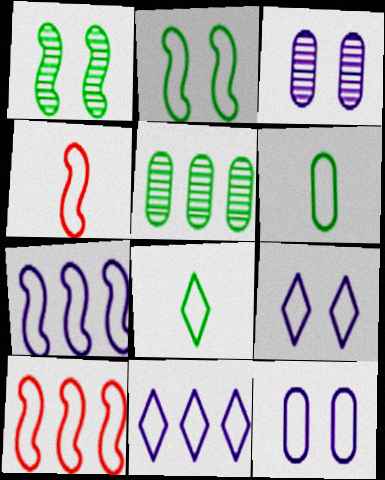[[2, 4, 7], 
[6, 9, 10], 
[8, 10, 12]]